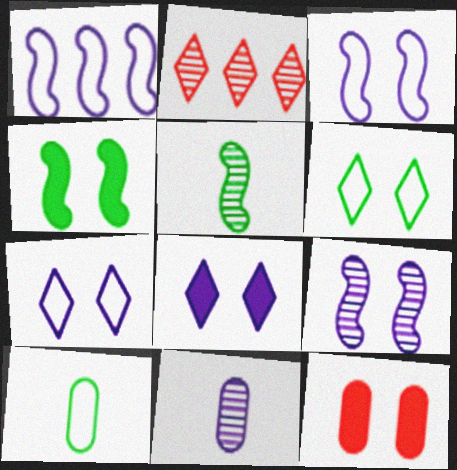[[1, 8, 11], 
[4, 8, 12], 
[6, 9, 12]]